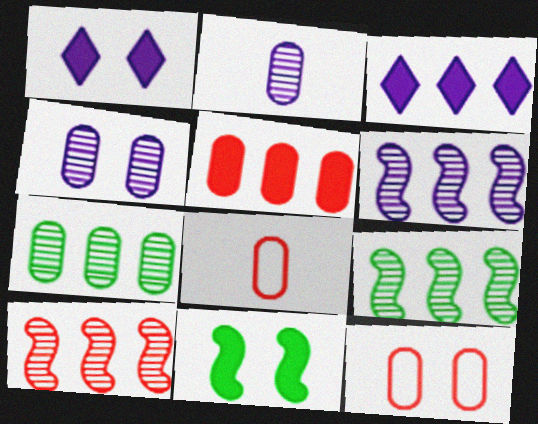[[1, 8, 9], 
[6, 9, 10]]